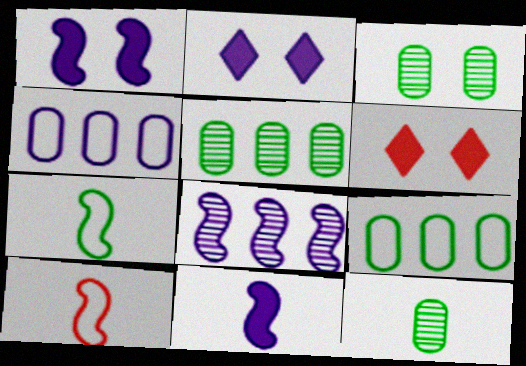[[2, 5, 10], 
[3, 5, 12]]